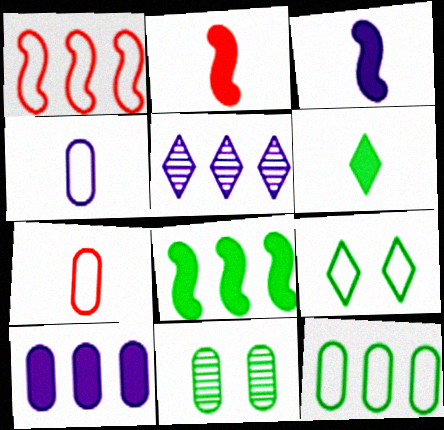[[1, 4, 9], 
[7, 10, 11]]